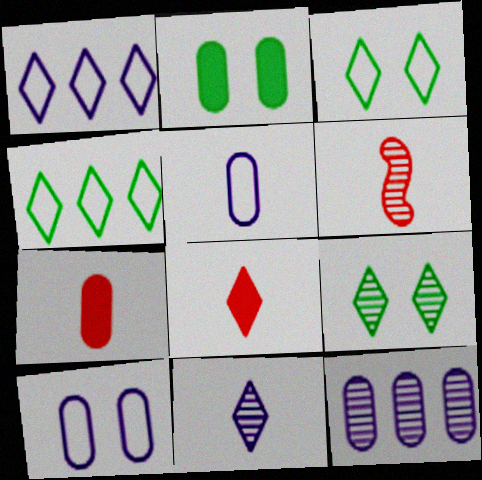[[1, 2, 6], 
[1, 8, 9], 
[6, 9, 12]]